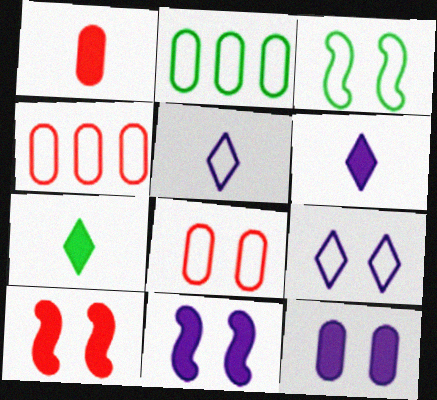[[3, 4, 5], 
[3, 8, 9]]